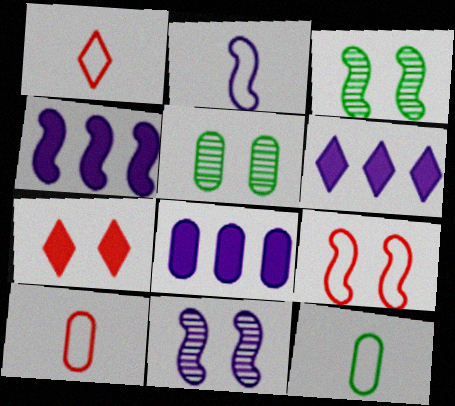[[1, 2, 12], 
[1, 3, 8], 
[1, 4, 5], 
[2, 4, 11], 
[3, 6, 10], 
[4, 6, 8], 
[5, 8, 10]]